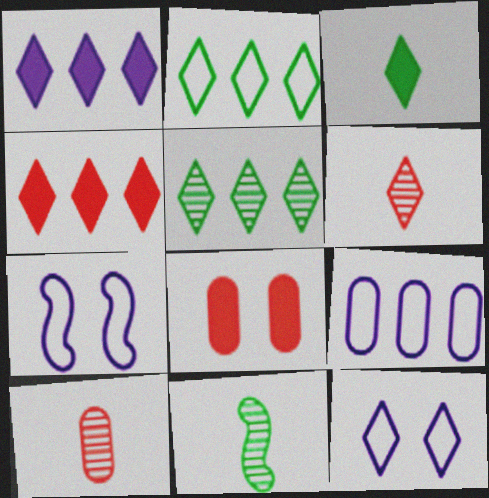[]